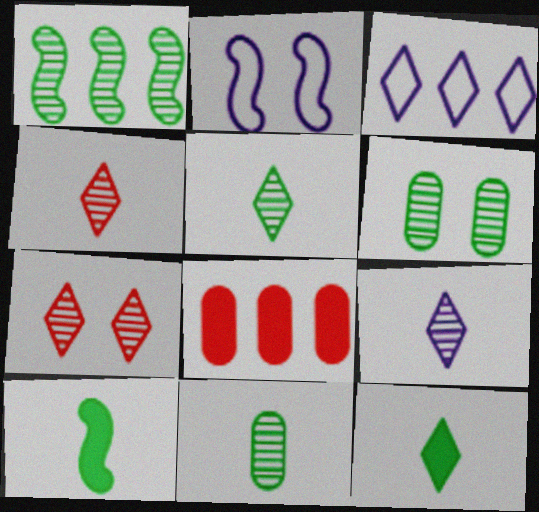[[1, 3, 8], 
[1, 5, 6], 
[2, 5, 8], 
[3, 7, 12], 
[4, 5, 9]]